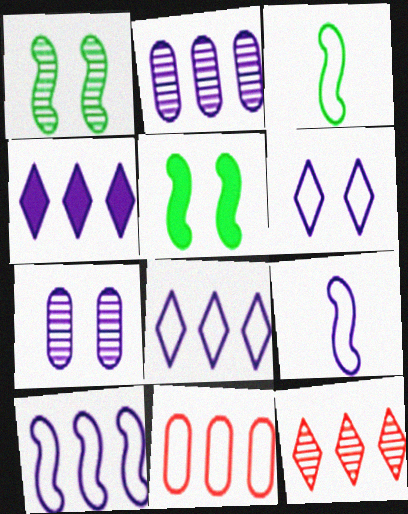[[2, 4, 10], 
[3, 6, 11], 
[4, 7, 9]]